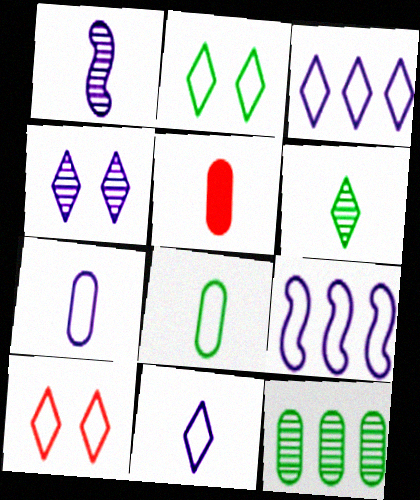[[8, 9, 10]]